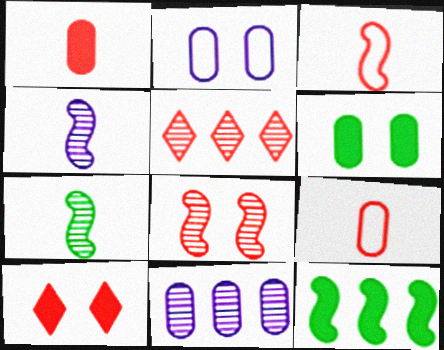[[6, 9, 11]]